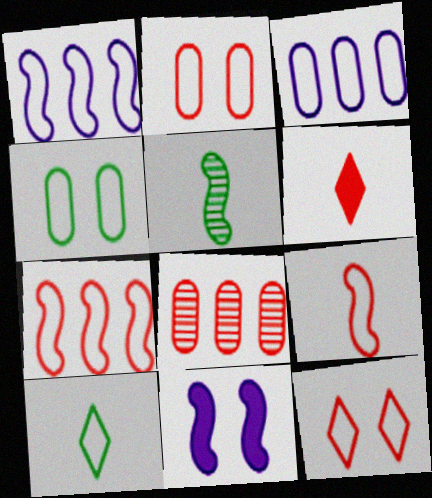[[1, 2, 10], 
[5, 7, 11], 
[8, 10, 11]]